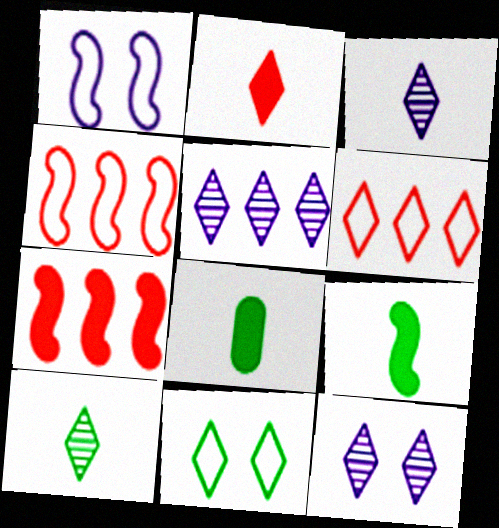[[2, 5, 11], 
[3, 5, 12], 
[4, 8, 12]]